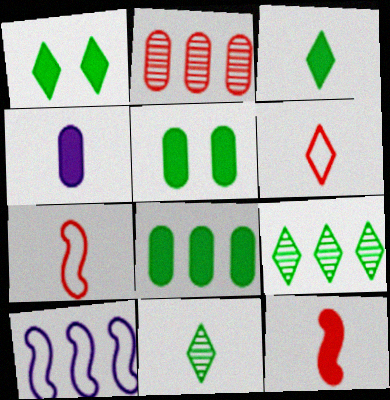[[3, 4, 12], 
[4, 7, 11]]